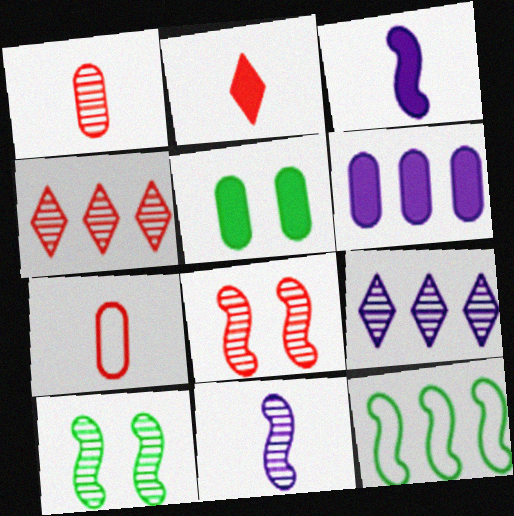[[1, 4, 8], 
[1, 9, 10], 
[3, 8, 12], 
[4, 6, 12]]